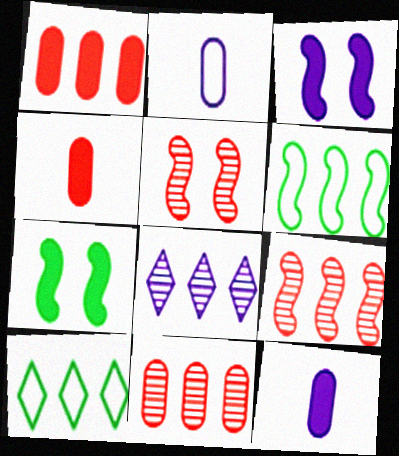[[1, 6, 8], 
[2, 3, 8], 
[5, 10, 12]]